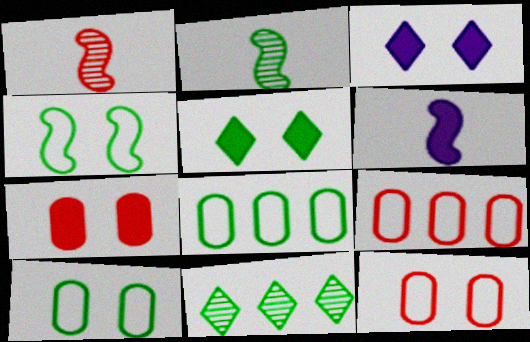[[1, 3, 8], 
[2, 3, 9], 
[2, 5, 8], 
[6, 11, 12]]